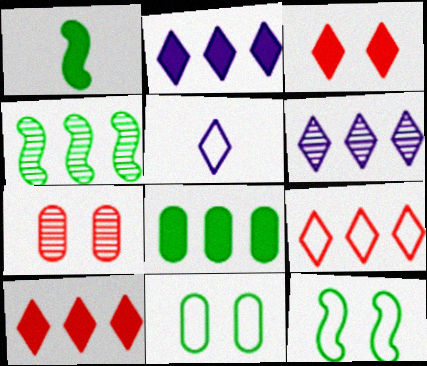[[1, 4, 12]]